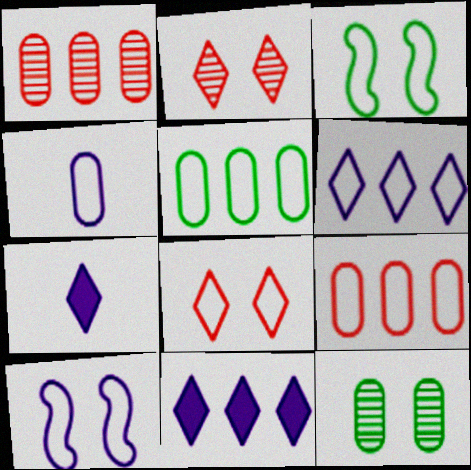[[1, 3, 7], 
[4, 6, 10]]